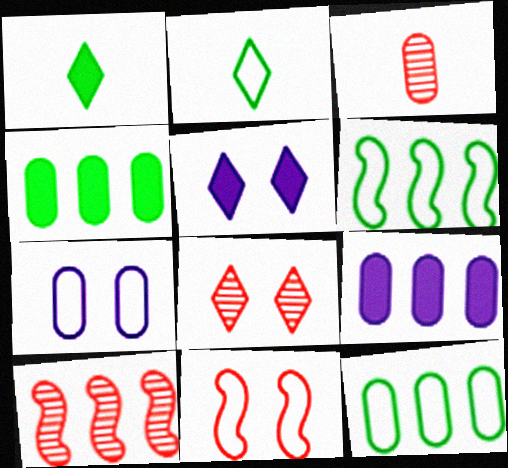[[1, 7, 10], 
[3, 4, 7], 
[3, 5, 6], 
[3, 8, 10]]